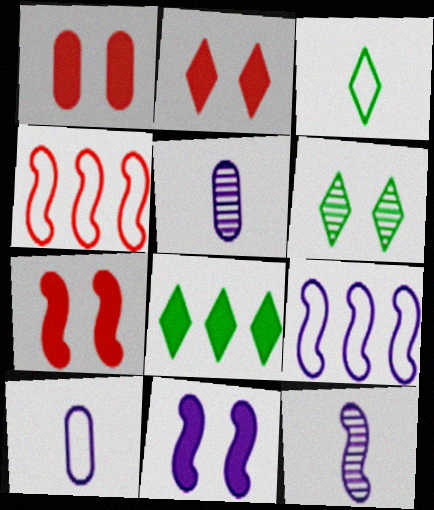[[1, 2, 7], 
[3, 6, 8], 
[9, 11, 12]]